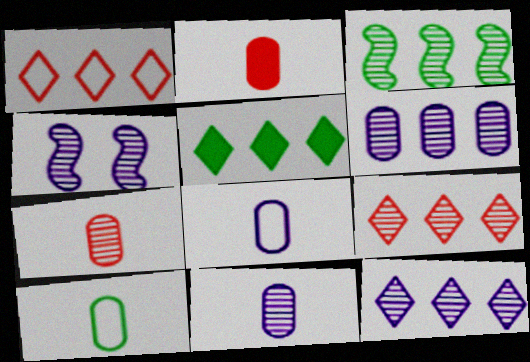[[1, 5, 12], 
[2, 10, 11], 
[3, 6, 9], 
[4, 11, 12]]